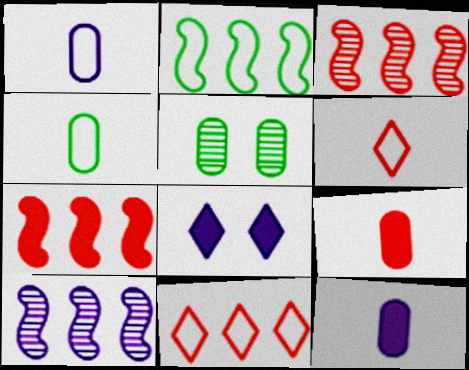[[1, 8, 10], 
[2, 7, 10], 
[3, 4, 8]]